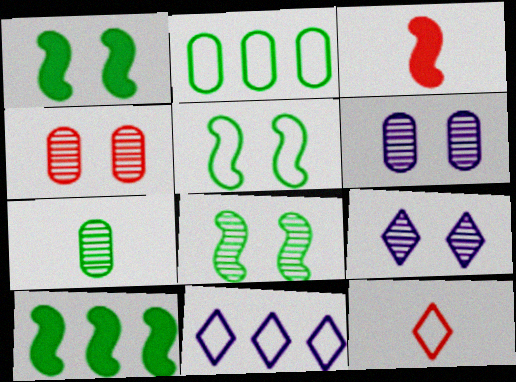[[1, 5, 8], 
[2, 3, 9], 
[4, 8, 9], 
[6, 10, 12]]